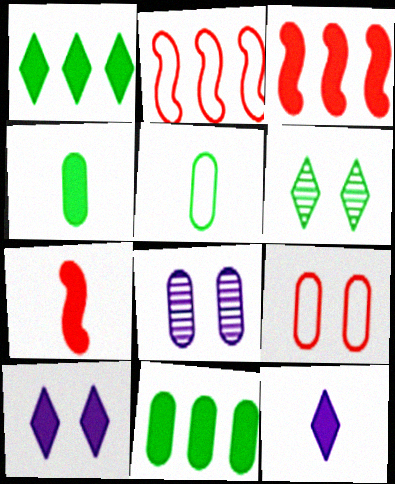[[3, 4, 10], 
[4, 7, 12], 
[7, 10, 11]]